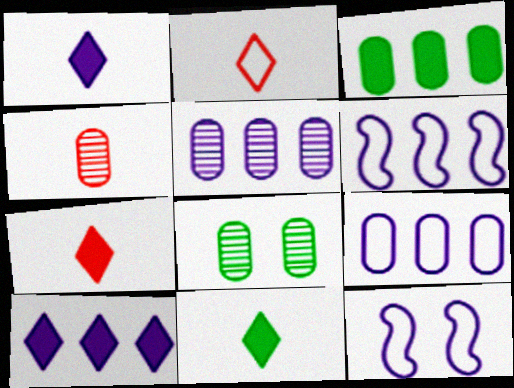[[1, 5, 12], 
[1, 7, 11], 
[4, 5, 8], 
[5, 6, 10], 
[6, 7, 8]]